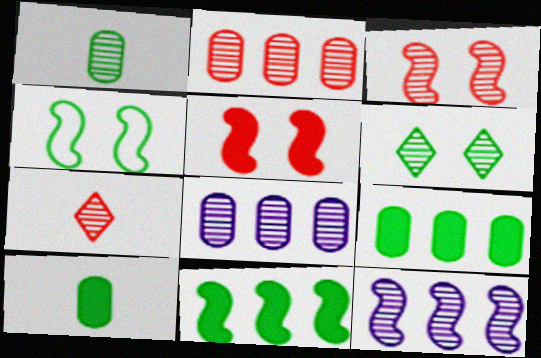[[2, 3, 7]]